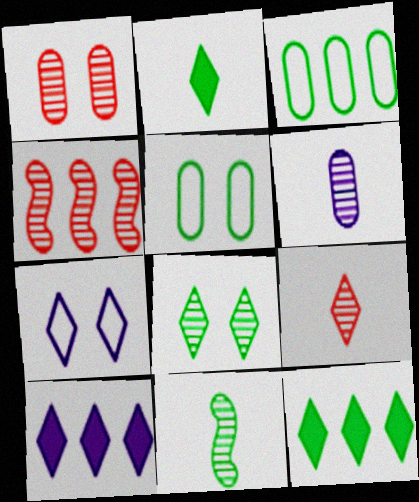[[1, 4, 9], 
[3, 4, 10], 
[4, 6, 8], 
[5, 11, 12], 
[6, 9, 11], 
[7, 9, 12]]